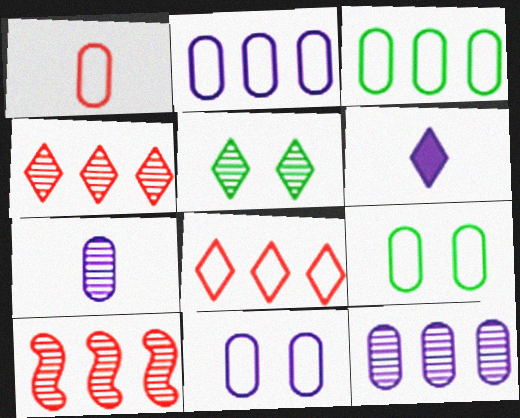[[1, 2, 9], 
[1, 3, 11], 
[5, 6, 8], 
[5, 7, 10], 
[6, 9, 10]]